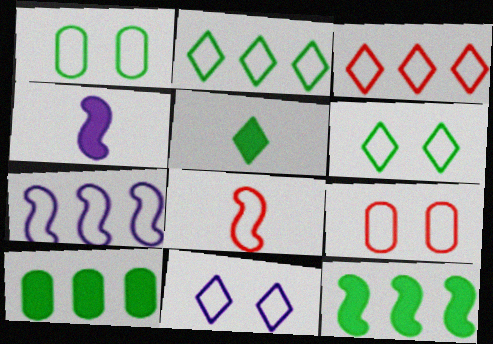[[3, 8, 9]]